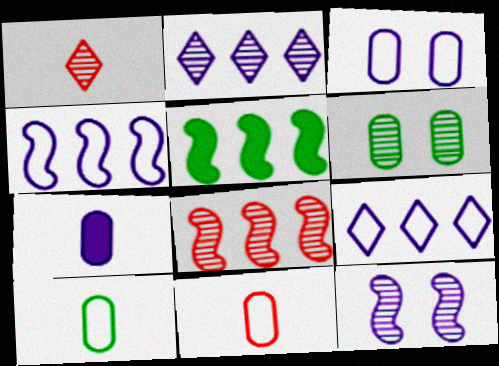[[1, 3, 5], 
[4, 5, 8], 
[7, 9, 12]]